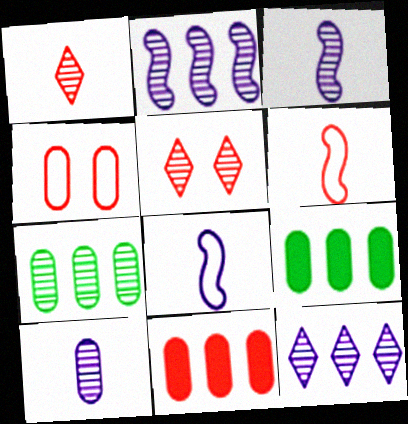[[3, 5, 7], 
[4, 9, 10], 
[5, 6, 11], 
[5, 8, 9]]